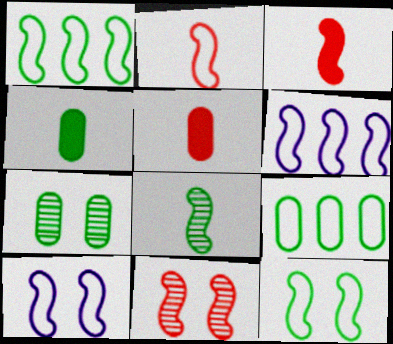[[1, 2, 10], 
[2, 6, 12], 
[4, 7, 9]]